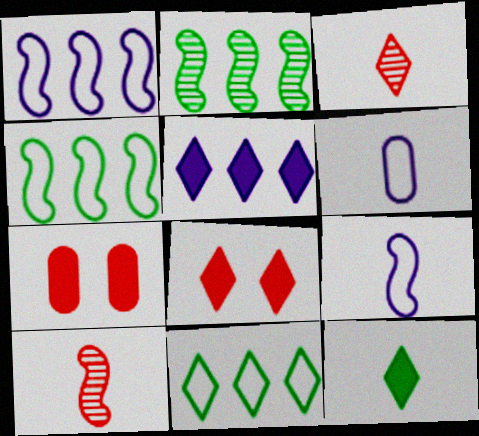[[2, 6, 8], 
[5, 8, 12], 
[6, 10, 12]]